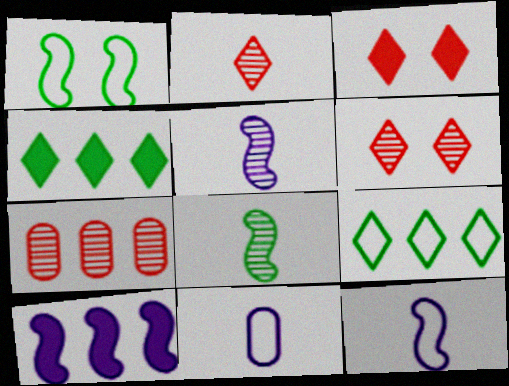[[7, 9, 10]]